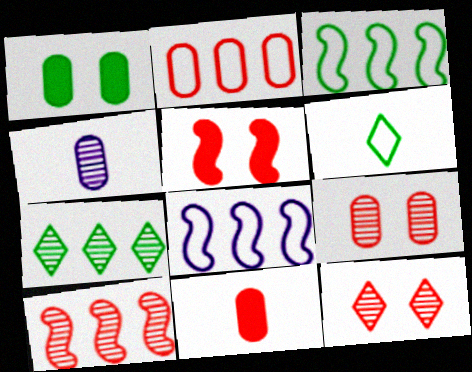[[1, 2, 4], 
[2, 9, 11]]